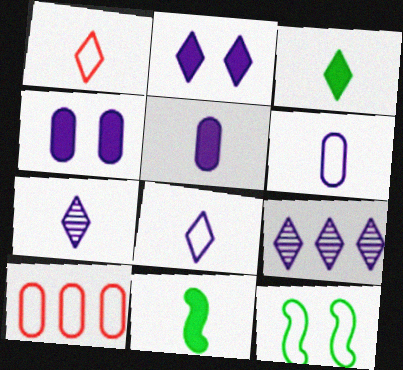[[1, 3, 7], 
[2, 8, 9], 
[8, 10, 12]]